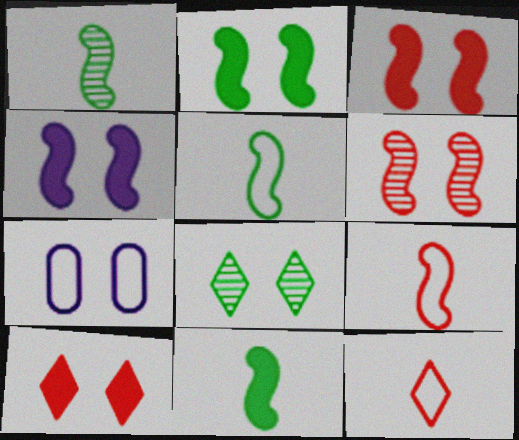[[1, 5, 11], 
[2, 3, 4], 
[3, 7, 8]]